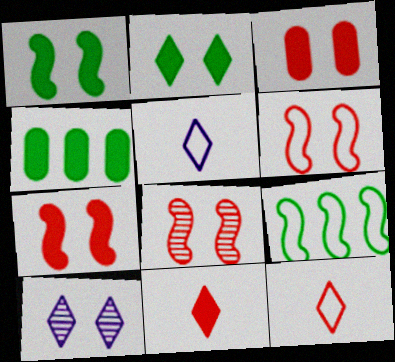[[4, 5, 8], 
[6, 7, 8]]